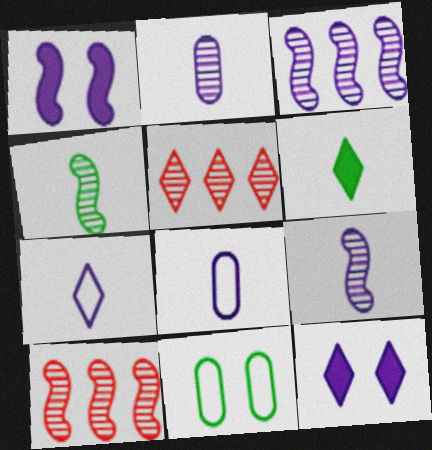[[3, 8, 12]]